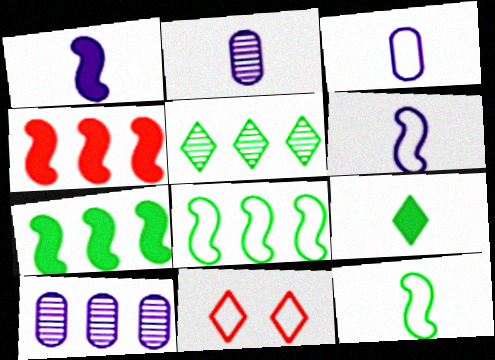[[2, 7, 11], 
[3, 8, 11]]